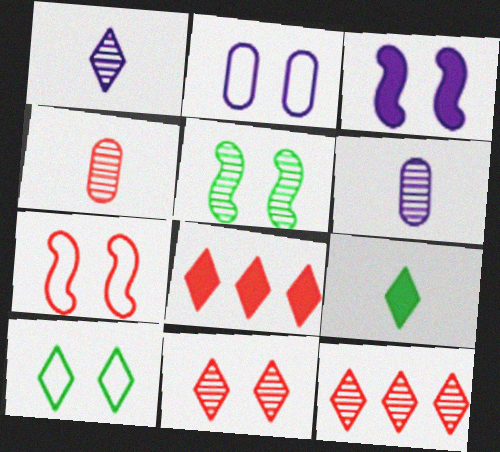[[1, 8, 10], 
[2, 7, 10], 
[3, 5, 7], 
[4, 7, 8], 
[5, 6, 12]]